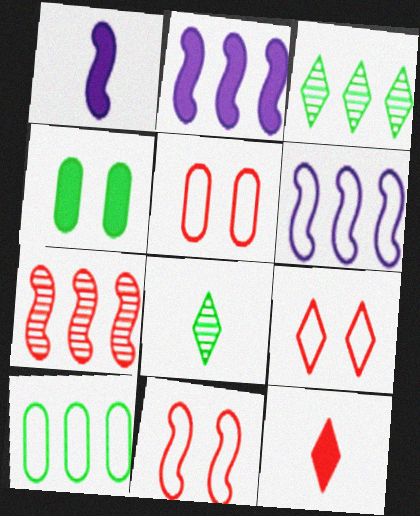[[1, 3, 5], 
[2, 4, 12], 
[2, 5, 8], 
[5, 7, 12], 
[5, 9, 11]]